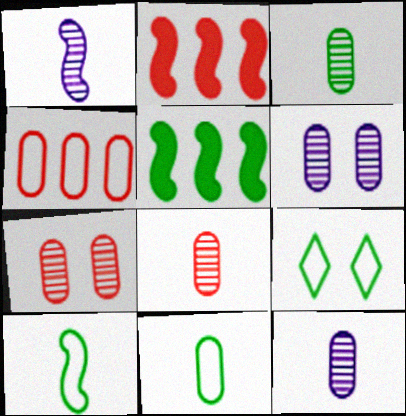[[2, 9, 12], 
[3, 5, 9], 
[3, 8, 12]]